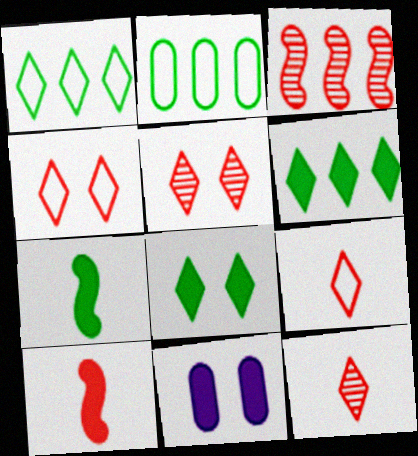[[6, 10, 11]]